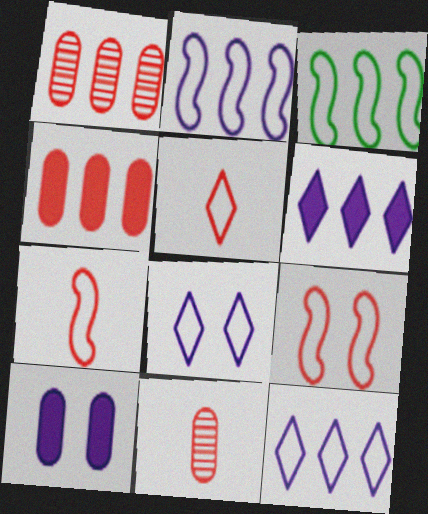[[1, 3, 6]]